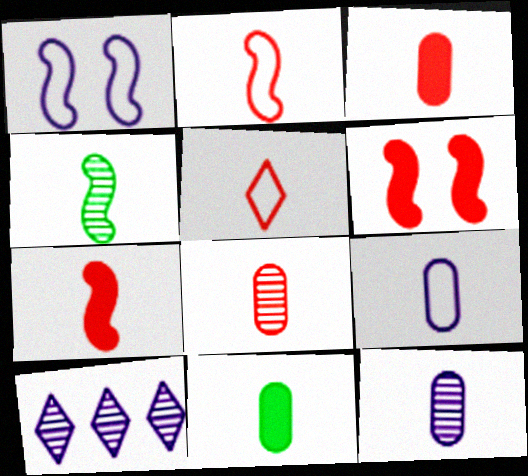[[5, 7, 8], 
[8, 9, 11]]